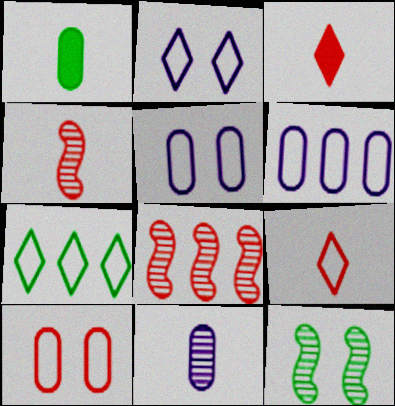[[1, 2, 8], 
[1, 7, 12], 
[2, 7, 9], 
[3, 6, 12], 
[3, 8, 10]]